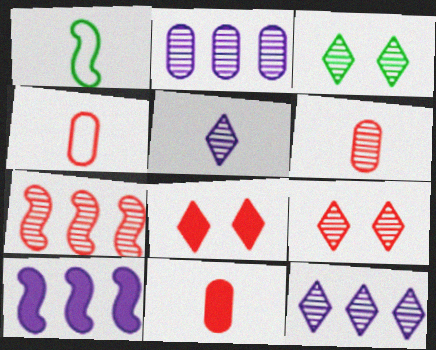[[1, 2, 8], 
[1, 5, 11], 
[3, 4, 10], 
[4, 6, 11], 
[4, 7, 8], 
[6, 7, 9]]